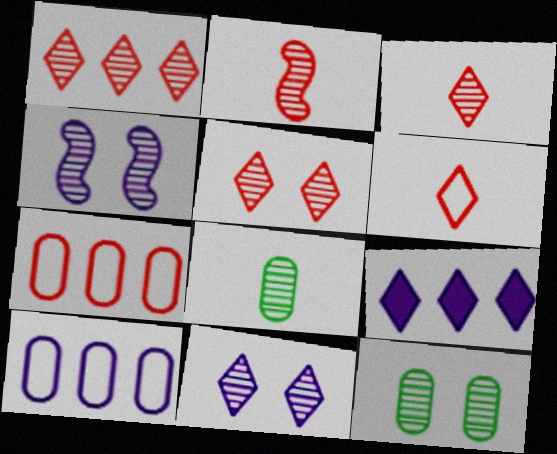[[1, 3, 5], 
[1, 4, 8], 
[4, 5, 12]]